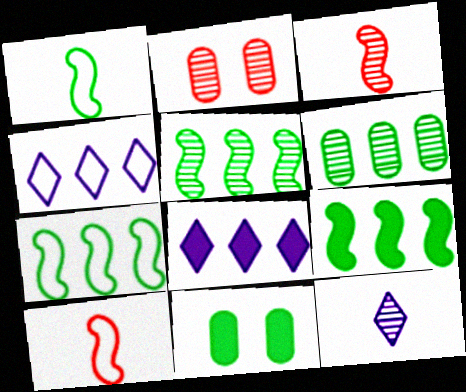[[1, 2, 8], 
[2, 5, 12], 
[3, 4, 11], 
[5, 7, 9]]